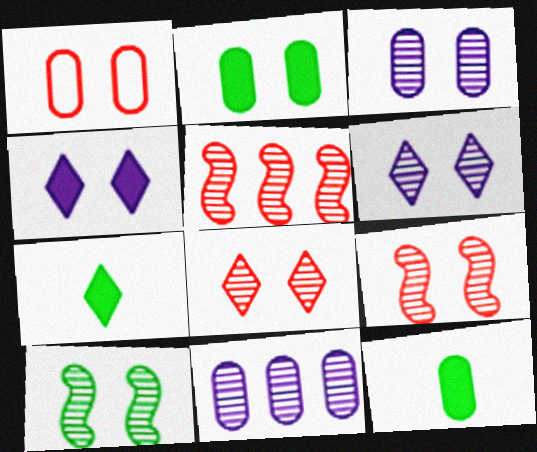[[1, 2, 3], 
[1, 4, 10], 
[1, 11, 12], 
[3, 8, 10]]